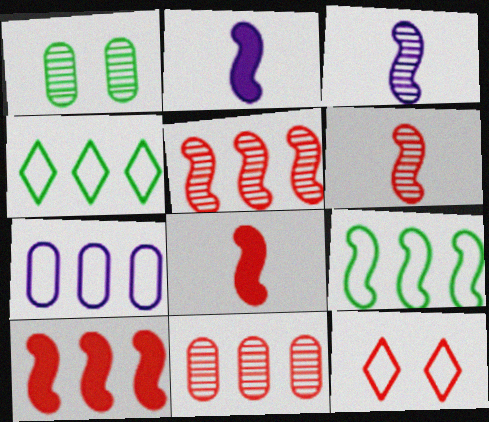[[8, 11, 12]]